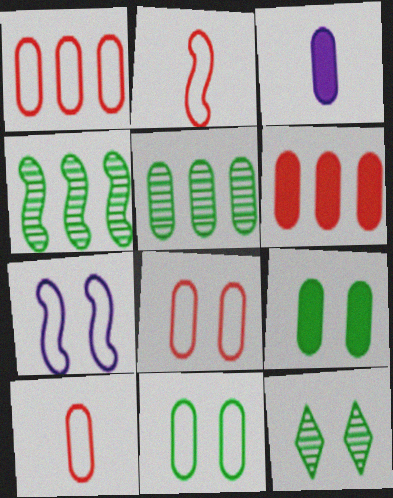[[1, 8, 10], 
[3, 5, 8], 
[3, 6, 9]]